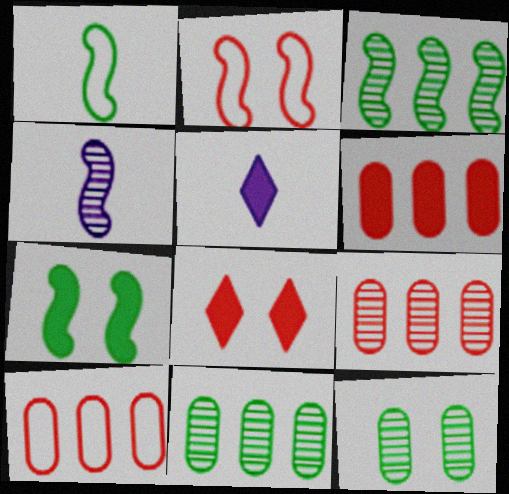[[1, 3, 7], 
[2, 5, 11], 
[5, 6, 7], 
[6, 9, 10]]